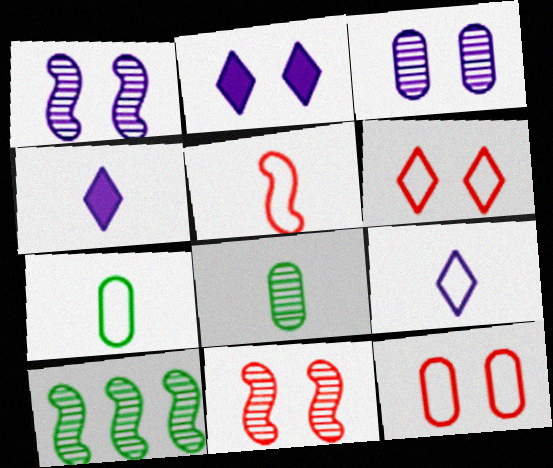[[4, 5, 8], 
[4, 10, 12], 
[5, 7, 9]]